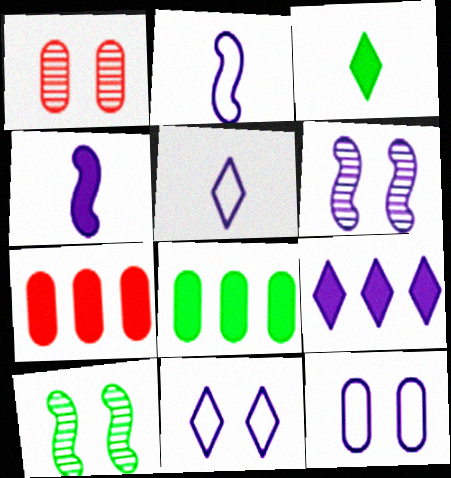[[5, 7, 10]]